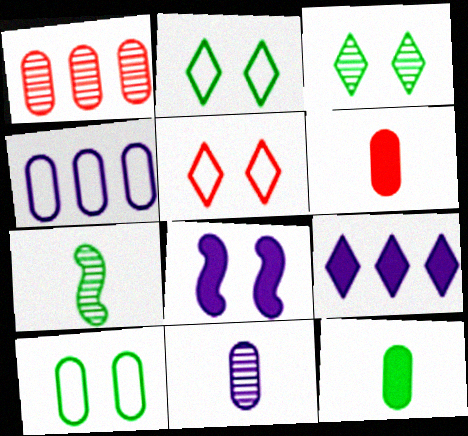[]